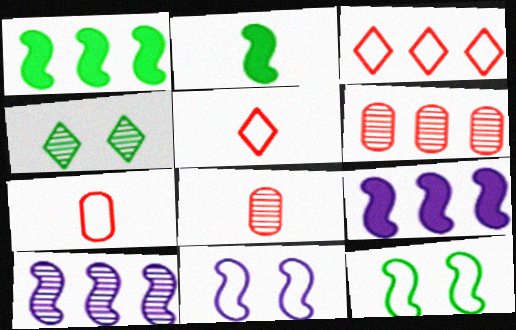[[4, 7, 9], 
[4, 8, 10]]